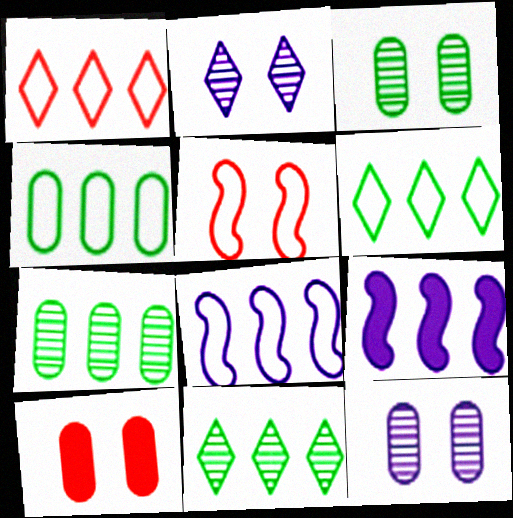[[1, 4, 8], 
[1, 7, 9]]